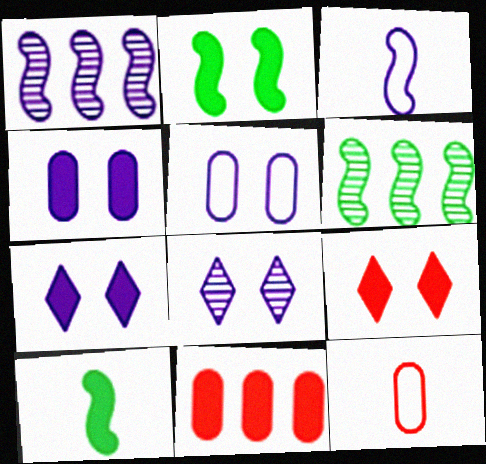[[2, 4, 9], 
[6, 7, 12], 
[7, 10, 11]]